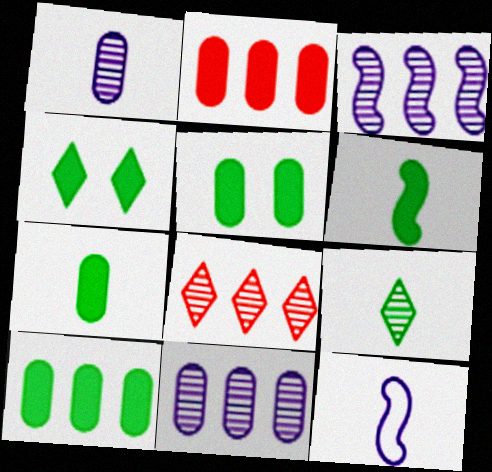[[4, 6, 10], 
[5, 7, 10], 
[5, 8, 12]]